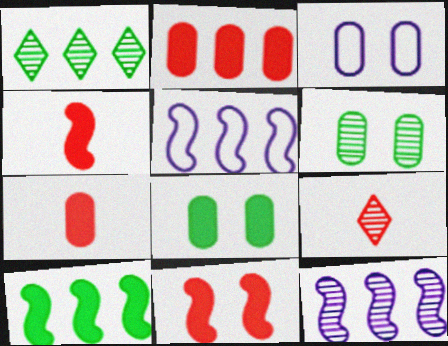[[1, 2, 5], 
[1, 3, 4], 
[3, 9, 10], 
[5, 8, 9], 
[6, 9, 12]]